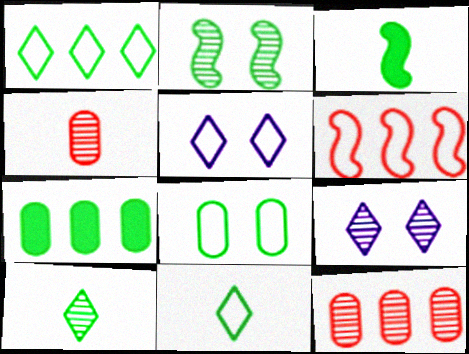[[2, 7, 11], 
[3, 5, 12]]